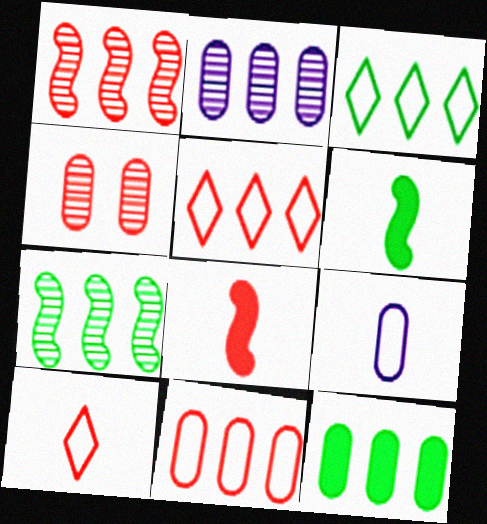[[2, 11, 12], 
[3, 7, 12], 
[4, 5, 8], 
[4, 9, 12]]